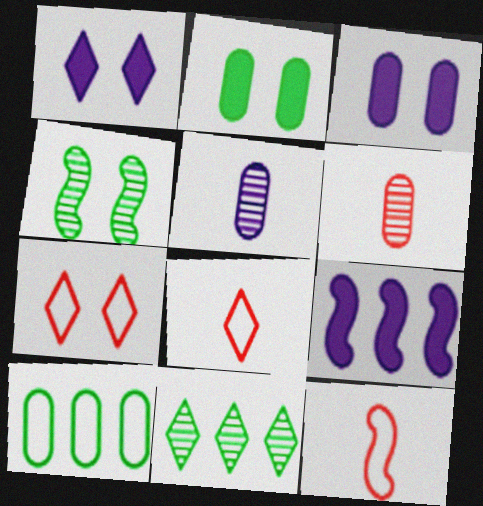[[1, 8, 11], 
[3, 4, 7], 
[3, 6, 10], 
[3, 11, 12], 
[4, 9, 12]]